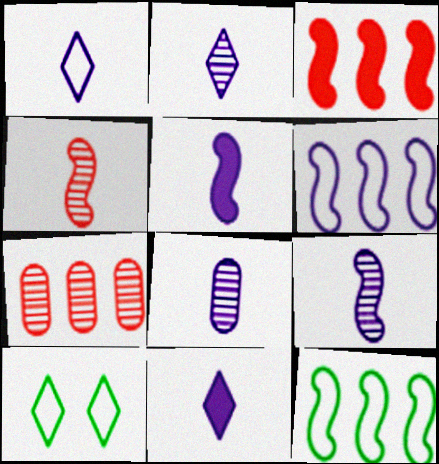[[1, 2, 11], 
[1, 5, 8], 
[2, 8, 9], 
[3, 8, 10], 
[5, 7, 10]]